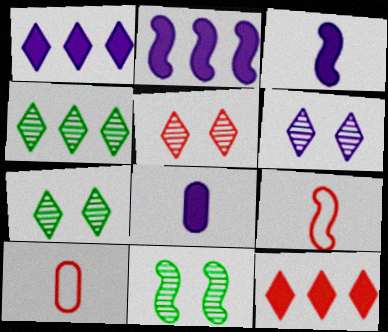[[1, 10, 11], 
[2, 7, 10], 
[2, 9, 11], 
[5, 6, 7]]